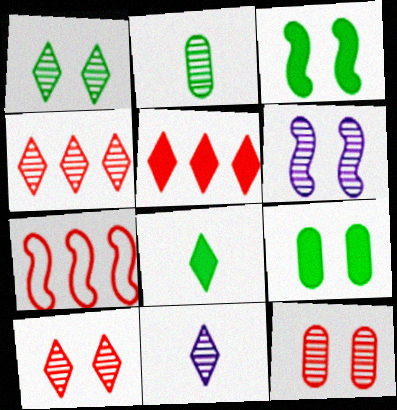[[1, 4, 11], 
[1, 6, 12], 
[2, 4, 6], 
[7, 9, 11]]